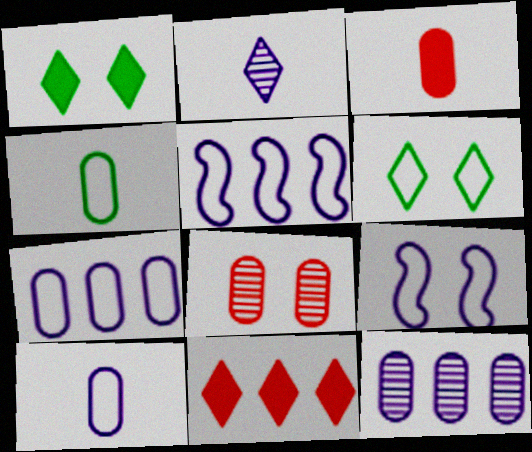[[1, 8, 9], 
[2, 6, 11]]